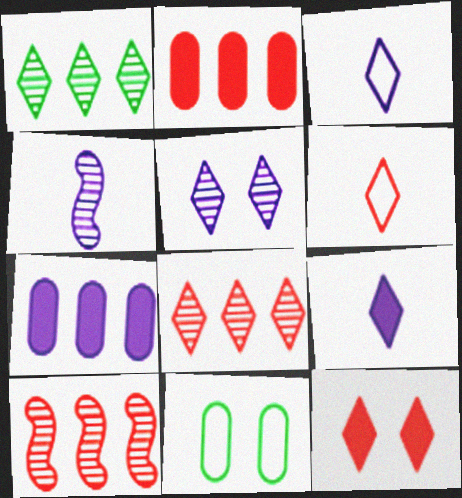[[1, 3, 12], 
[6, 8, 12], 
[9, 10, 11]]